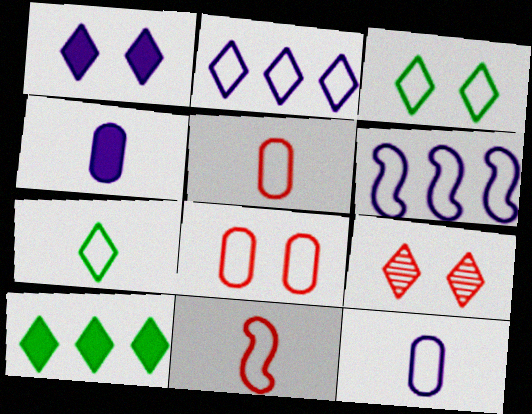[[1, 3, 9], 
[3, 5, 6], 
[6, 7, 8], 
[7, 11, 12]]